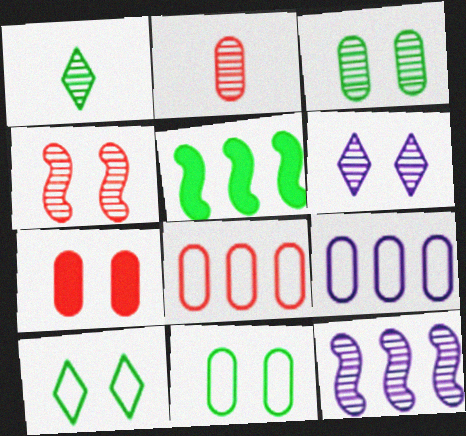[[1, 5, 11], 
[2, 7, 8], 
[3, 4, 6]]